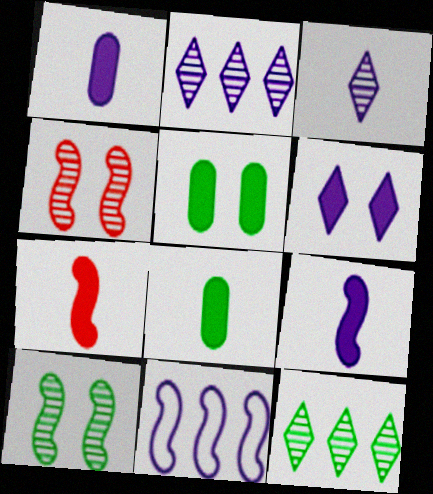[[7, 10, 11]]